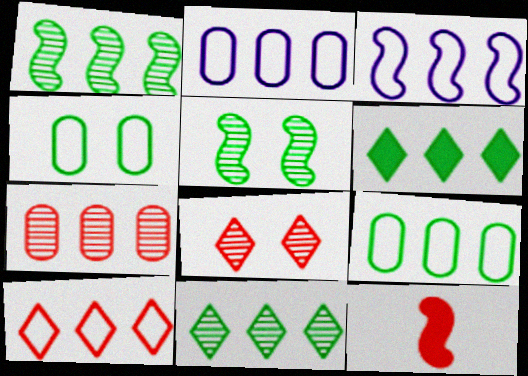[[1, 6, 9], 
[3, 5, 12], 
[3, 6, 7], 
[3, 9, 10]]